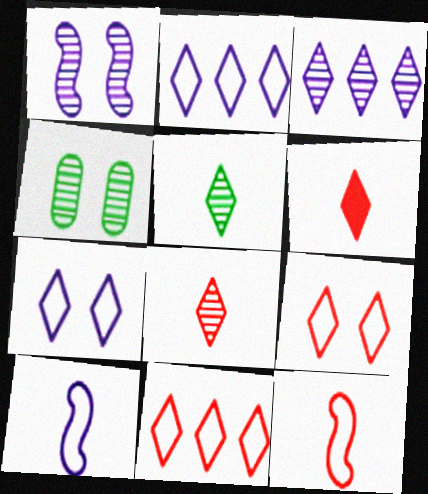[]